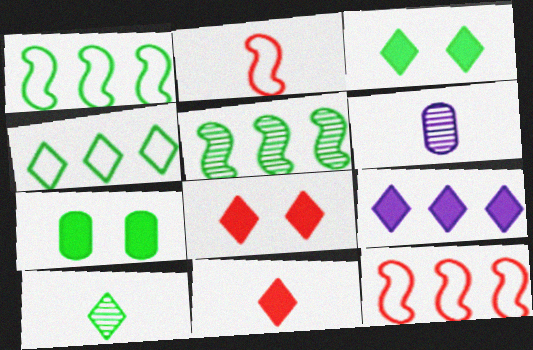[[1, 6, 8], 
[1, 7, 10], 
[3, 4, 10], 
[3, 6, 12], 
[3, 9, 11]]